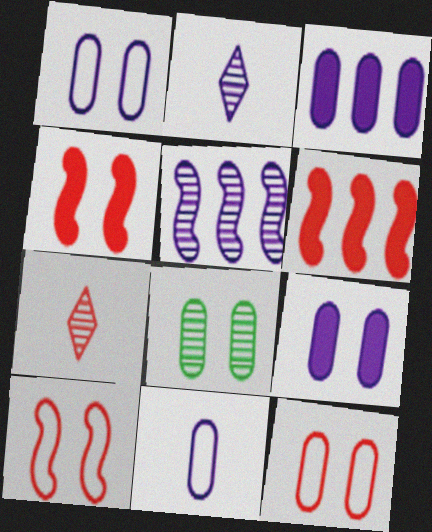[[5, 7, 8], 
[6, 7, 12], 
[8, 9, 12]]